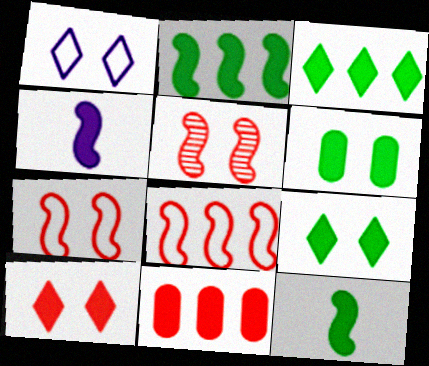[[1, 5, 6], 
[3, 6, 12], 
[4, 9, 11]]